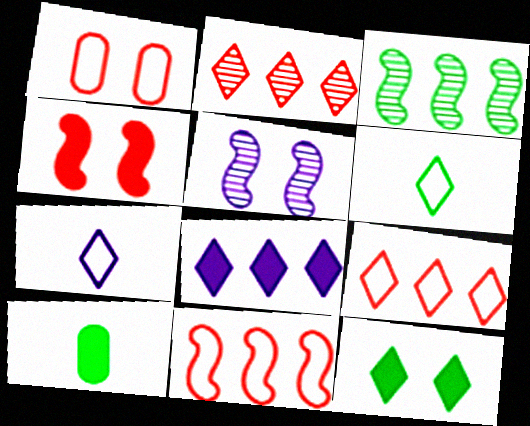[[1, 5, 12], 
[2, 7, 12], 
[4, 8, 10], 
[5, 9, 10]]